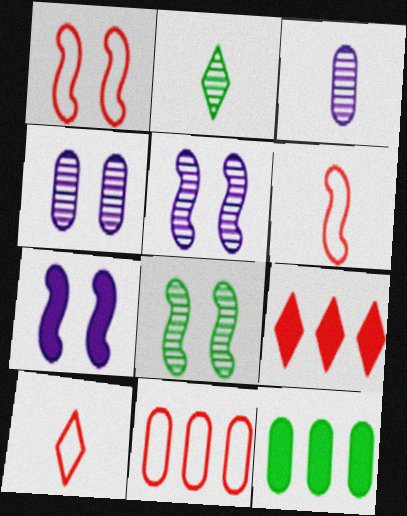[[1, 7, 8], 
[1, 10, 11], 
[2, 7, 11], 
[5, 10, 12]]